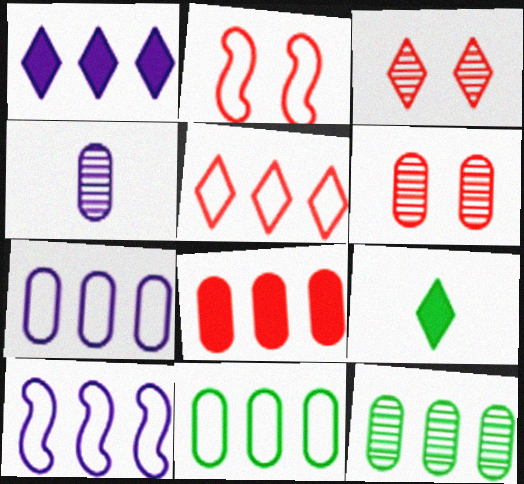[[4, 6, 12], 
[5, 10, 11], 
[6, 9, 10], 
[7, 8, 12]]